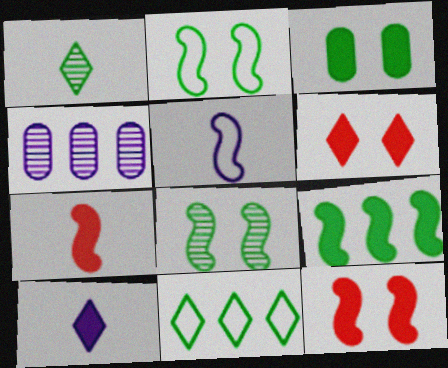[]